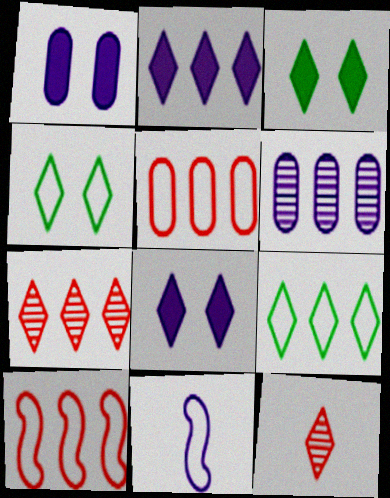[[2, 4, 12], 
[2, 7, 9], 
[4, 5, 11], 
[6, 8, 11], 
[8, 9, 12]]